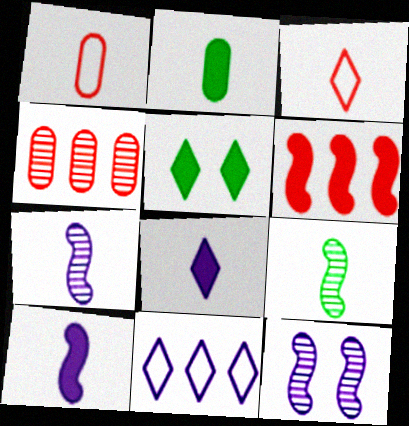[[1, 8, 9], 
[2, 3, 7]]